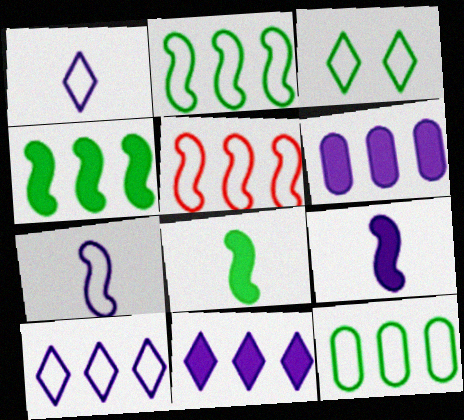[[5, 10, 12]]